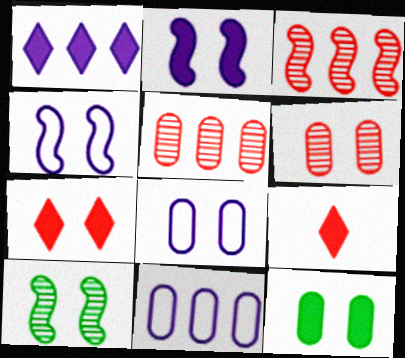[[2, 7, 12], 
[6, 8, 12], 
[7, 8, 10], 
[9, 10, 11]]